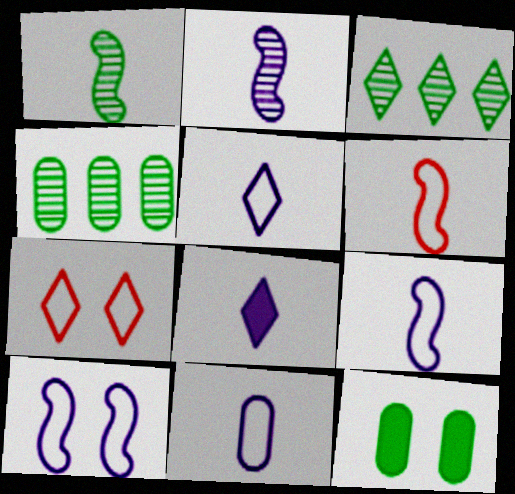[[2, 8, 11], 
[3, 7, 8], 
[5, 9, 11]]